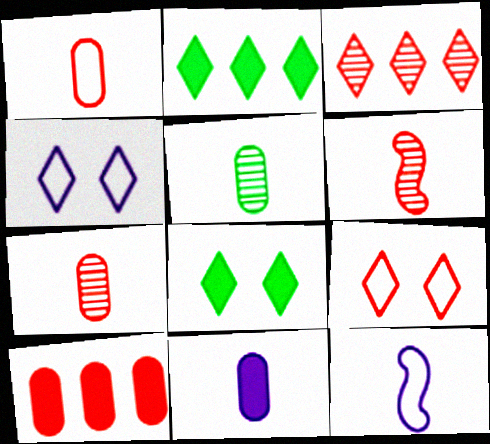[[1, 5, 11], 
[6, 9, 10]]